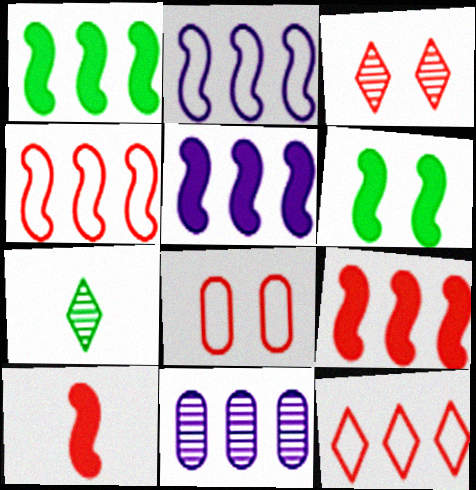[[1, 5, 9], 
[1, 11, 12], 
[5, 6, 10], 
[5, 7, 8]]